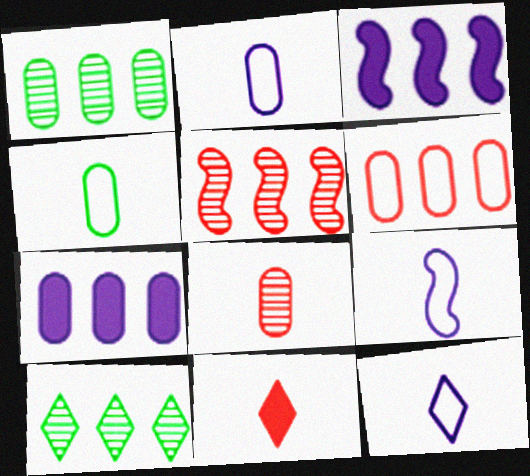[[1, 6, 7], 
[2, 9, 12], 
[3, 6, 10]]